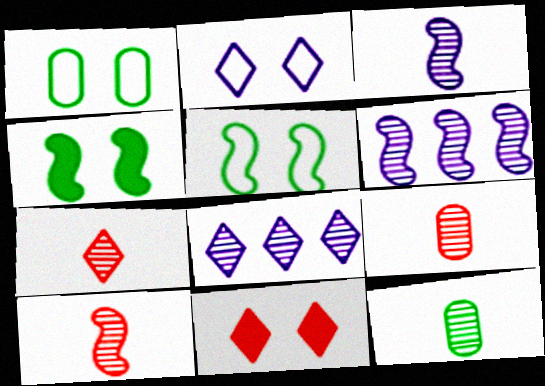[[3, 7, 12], 
[7, 9, 10]]